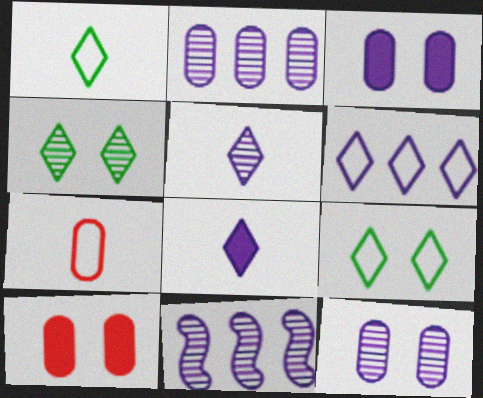[[1, 10, 11], 
[5, 11, 12]]